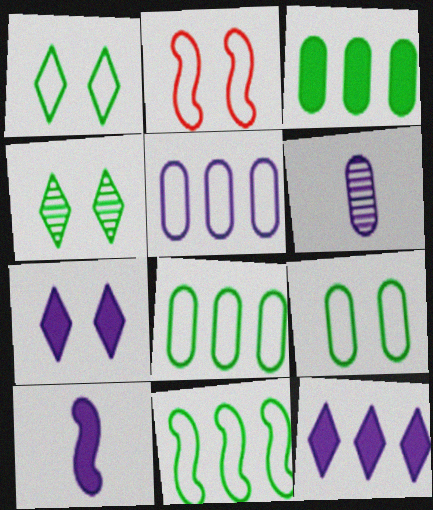[]